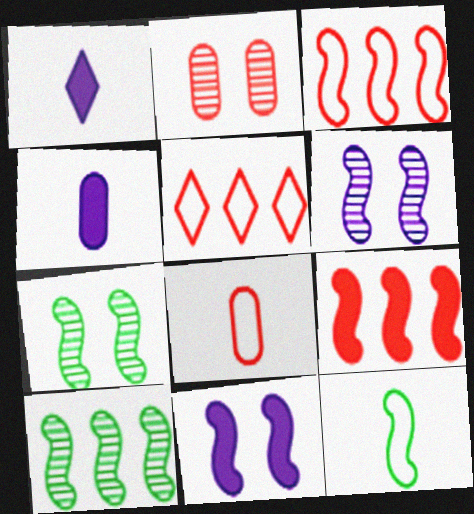[[4, 5, 7], 
[6, 9, 12]]